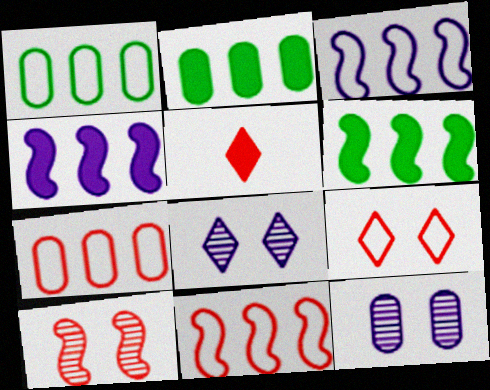[[5, 7, 10]]